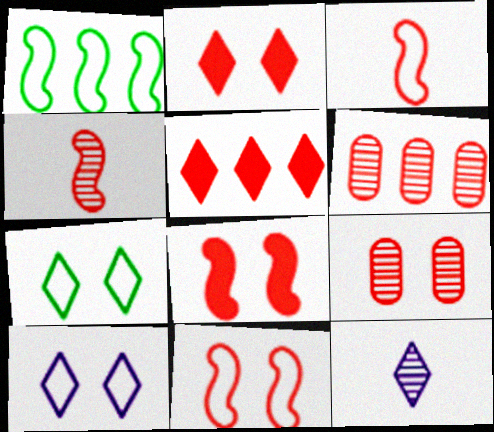[[2, 3, 6], 
[2, 9, 11], 
[3, 5, 9], 
[5, 7, 12]]